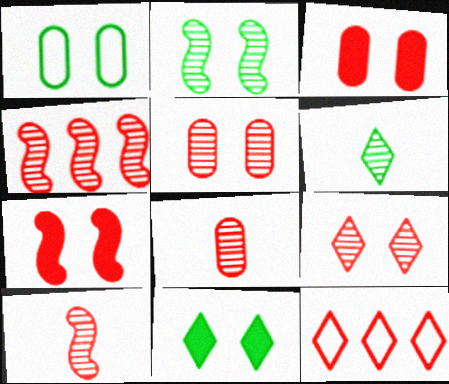[[1, 2, 11], 
[3, 10, 12], 
[4, 8, 9], 
[7, 8, 12]]